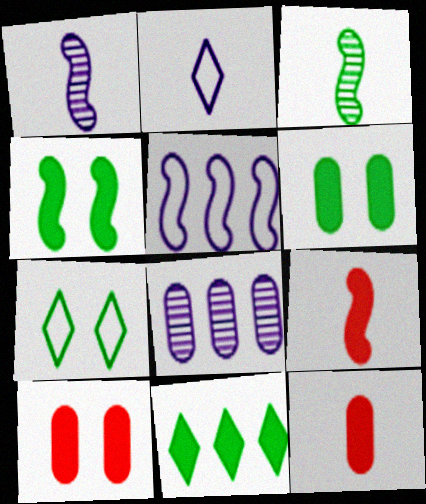[[2, 3, 12], 
[7, 8, 9]]